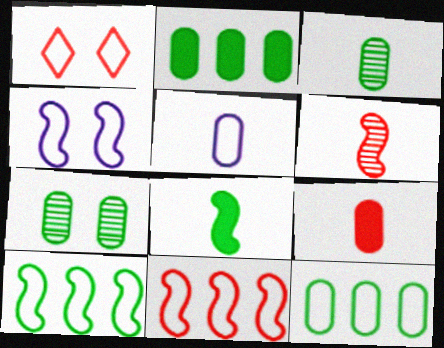[[1, 5, 10], 
[3, 5, 9]]